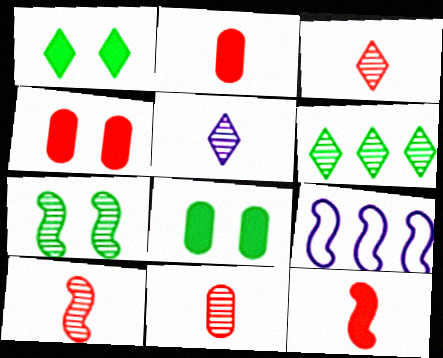[[1, 9, 11], 
[3, 8, 9], 
[3, 10, 11], 
[7, 9, 12]]